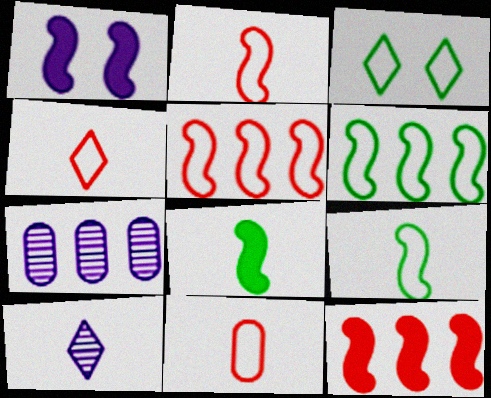[[1, 8, 12], 
[2, 4, 11], 
[8, 10, 11]]